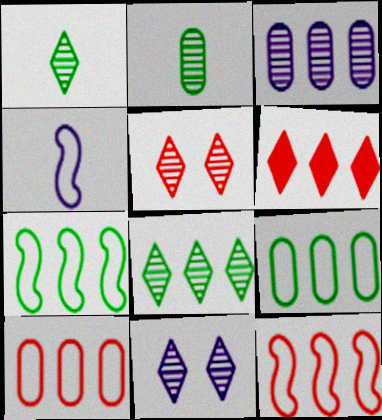[[3, 6, 7]]